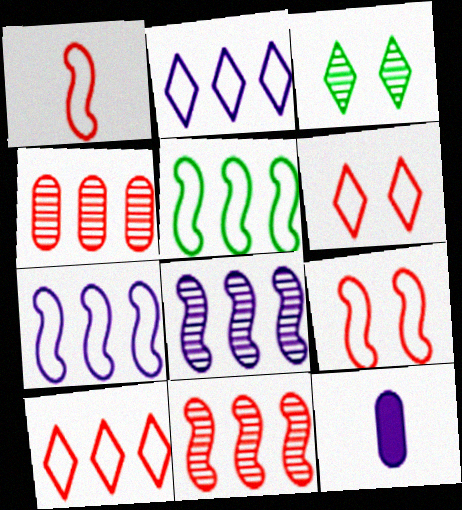[]